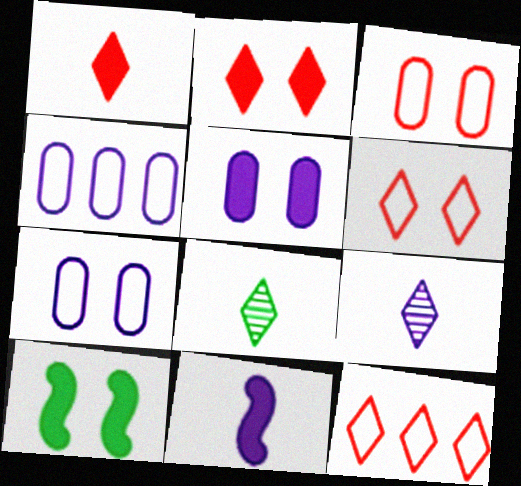[[2, 5, 10]]